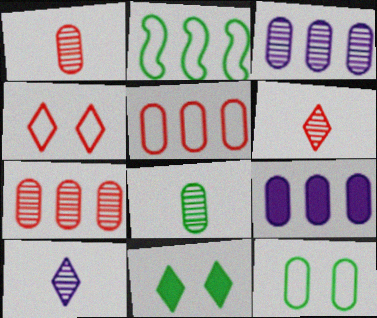[[1, 9, 12], 
[2, 8, 11]]